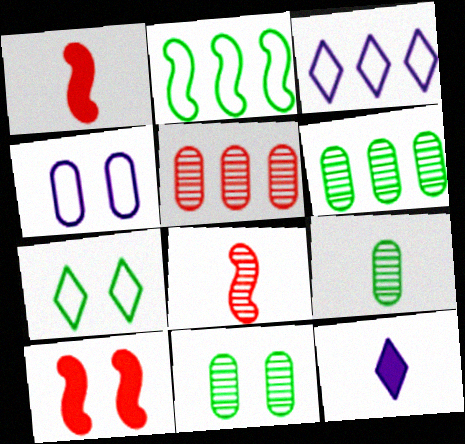[[1, 3, 11], 
[3, 9, 10], 
[6, 9, 11]]